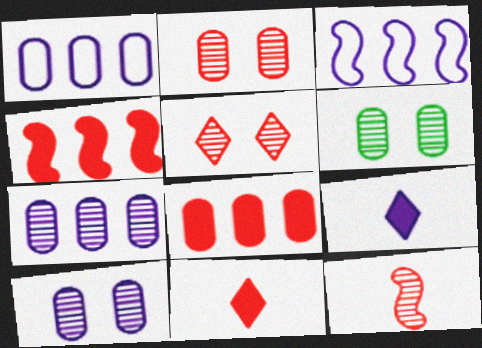[[2, 6, 10], 
[3, 6, 11], 
[3, 9, 10]]